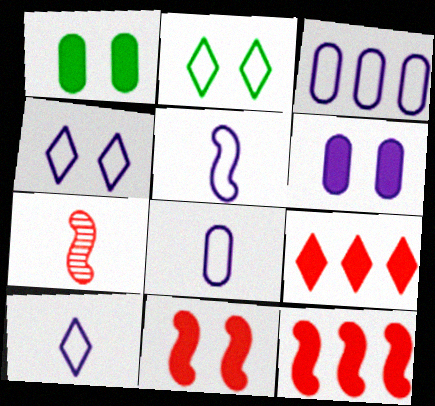[[3, 4, 5], 
[5, 8, 10]]